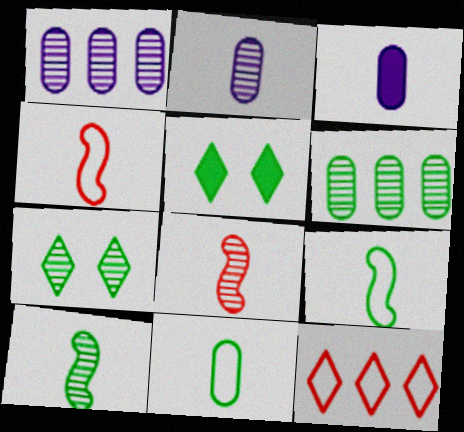[[1, 4, 5], 
[1, 7, 8], 
[5, 6, 9], 
[6, 7, 10]]